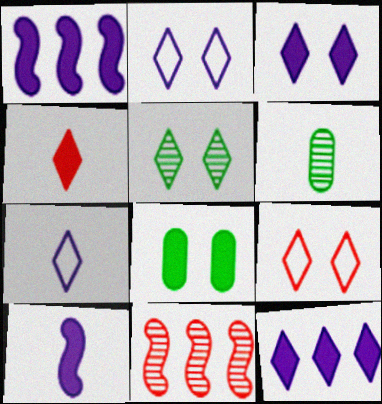[[1, 4, 8], 
[1, 6, 9], 
[3, 5, 9], 
[7, 8, 11]]